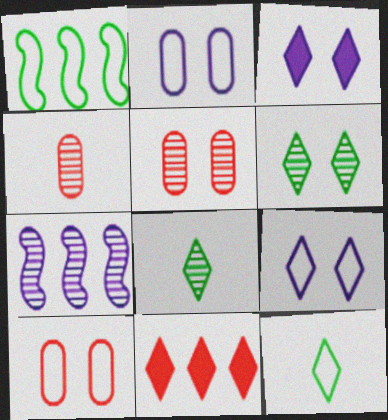[[1, 3, 4], 
[4, 6, 7], 
[5, 7, 8], 
[8, 9, 11]]